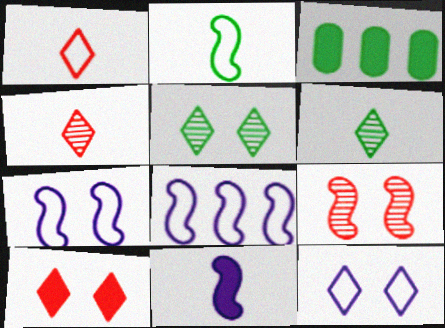[[2, 3, 5], 
[3, 4, 7], 
[3, 10, 11], 
[5, 10, 12]]